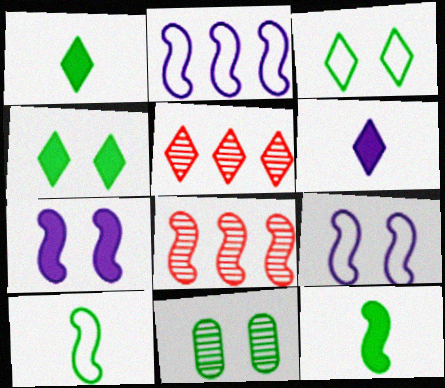[[3, 5, 6], 
[7, 8, 10], 
[8, 9, 12]]